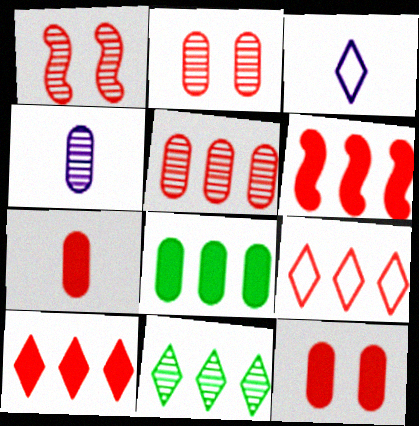[[1, 3, 8], 
[1, 4, 11], 
[1, 7, 9], 
[5, 6, 9]]